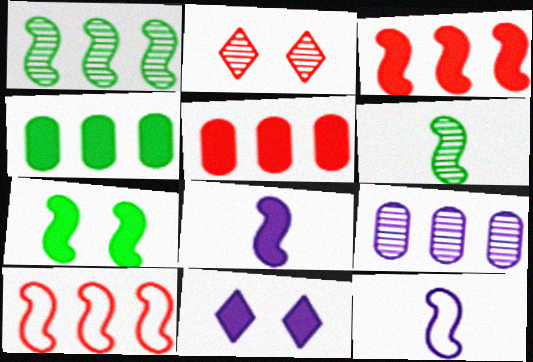[[2, 4, 12], 
[2, 6, 9], 
[3, 7, 8], 
[9, 11, 12]]